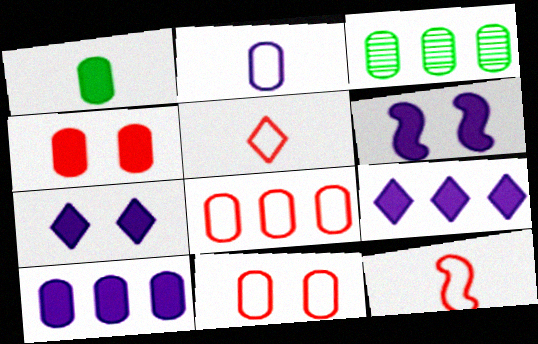[[1, 4, 10], 
[2, 3, 4], 
[3, 5, 6], 
[3, 7, 12], 
[3, 8, 10]]